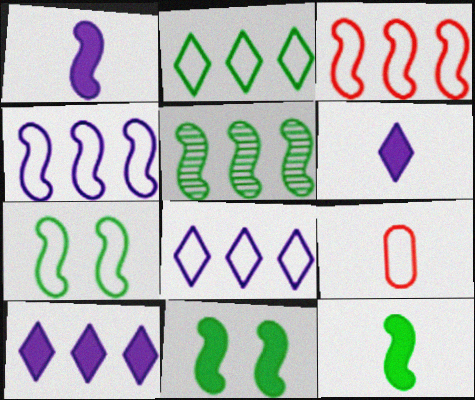[[5, 7, 12], 
[7, 8, 9]]